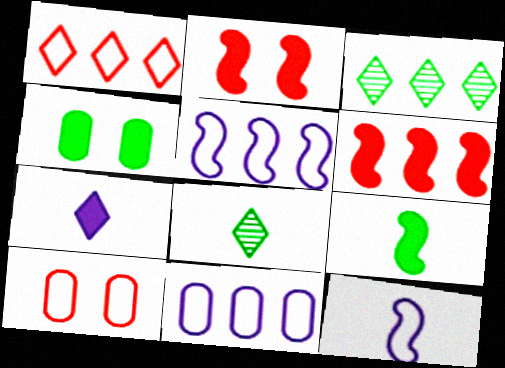[[2, 8, 11], 
[3, 6, 11], 
[4, 6, 7]]